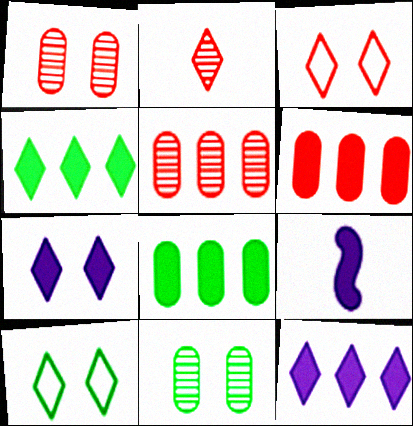[[2, 10, 12], 
[5, 9, 10]]